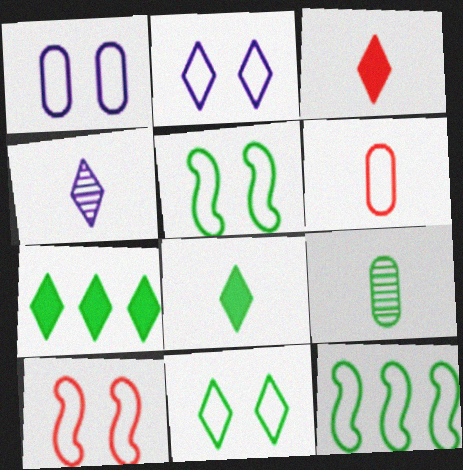[[1, 10, 11], 
[2, 6, 12], 
[5, 7, 9]]